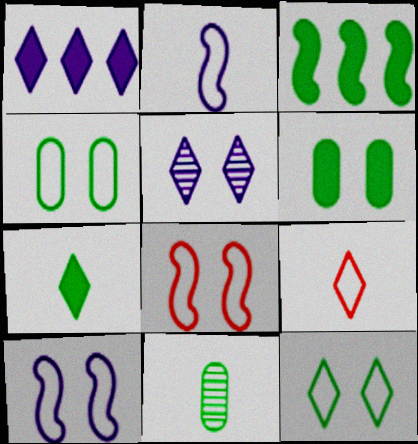[[1, 8, 11], 
[3, 6, 7], 
[3, 11, 12], 
[5, 6, 8]]